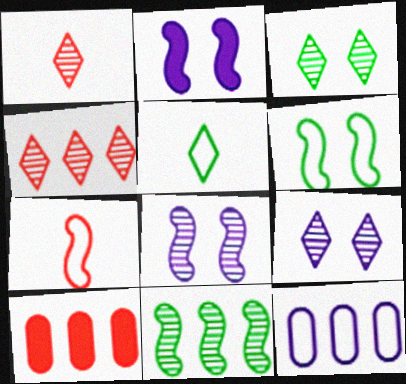[[2, 7, 11], 
[5, 8, 10]]